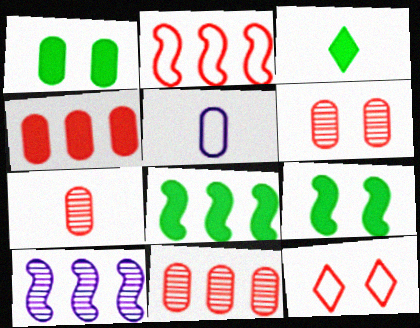[[1, 3, 8], 
[1, 5, 11], 
[2, 8, 10], 
[6, 7, 11]]